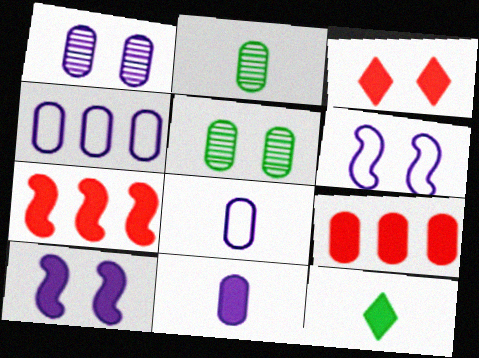[[1, 4, 11], 
[3, 5, 6], 
[5, 8, 9], 
[9, 10, 12]]